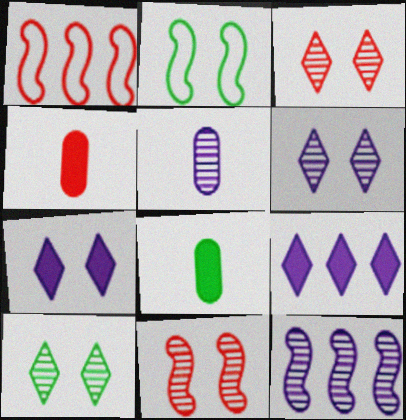[[1, 3, 4], 
[1, 6, 8], 
[3, 6, 10], 
[5, 6, 12]]